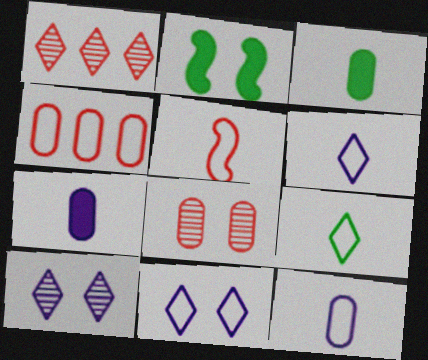[[1, 2, 12], 
[2, 8, 11], 
[5, 9, 12]]